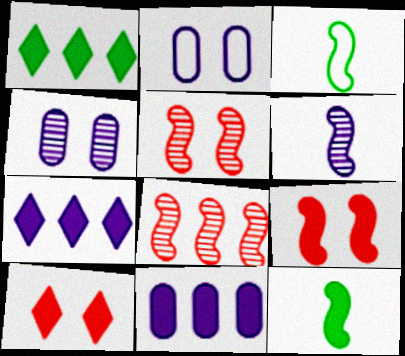[[2, 6, 7], 
[10, 11, 12]]